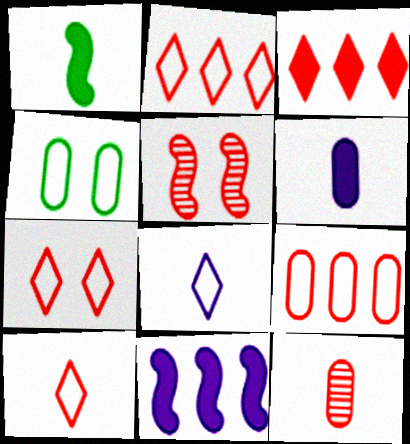[[1, 8, 12], 
[2, 7, 10]]